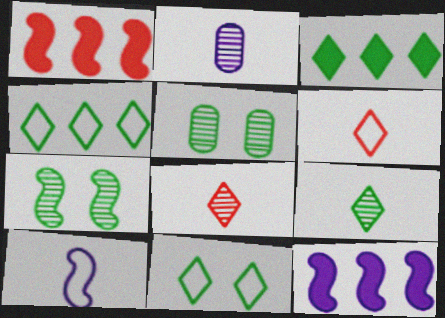[[1, 2, 11], 
[1, 7, 10], 
[3, 9, 11], 
[5, 6, 12]]